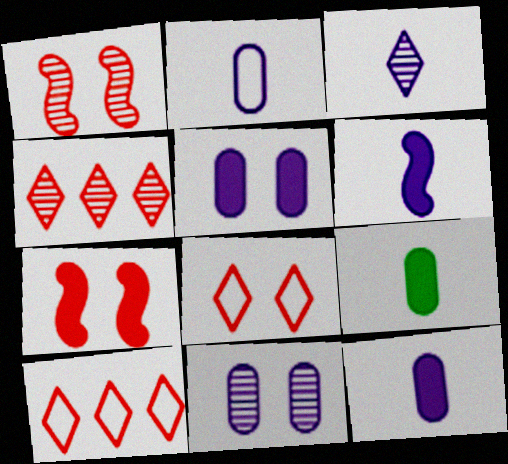[[2, 3, 6]]